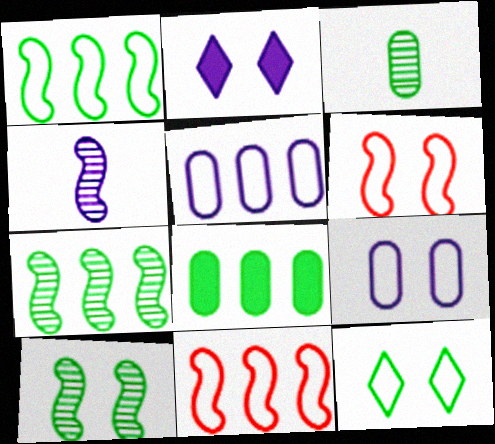[[2, 3, 11], 
[2, 4, 5], 
[6, 9, 12]]